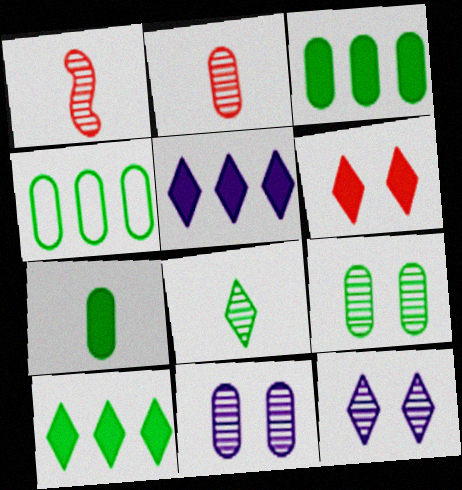[[4, 7, 9]]